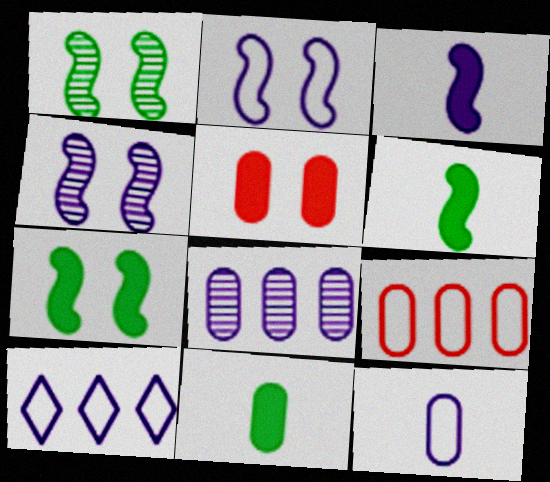[[2, 10, 12]]